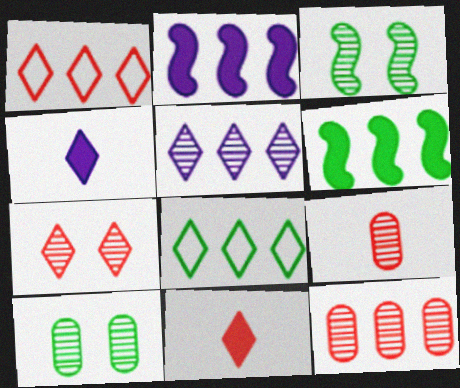[[1, 7, 11], 
[2, 8, 12], 
[3, 5, 9], 
[4, 7, 8]]